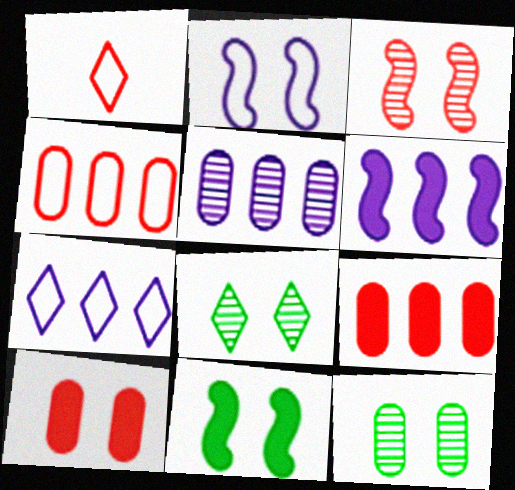[[1, 3, 9], 
[1, 5, 11], 
[1, 6, 12], 
[2, 3, 11], 
[2, 8, 10], 
[5, 6, 7]]